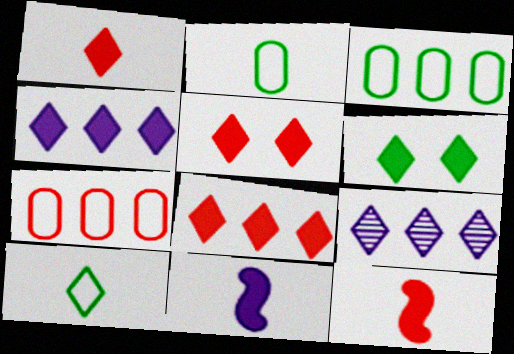[[1, 4, 6], 
[1, 5, 8], 
[5, 9, 10]]